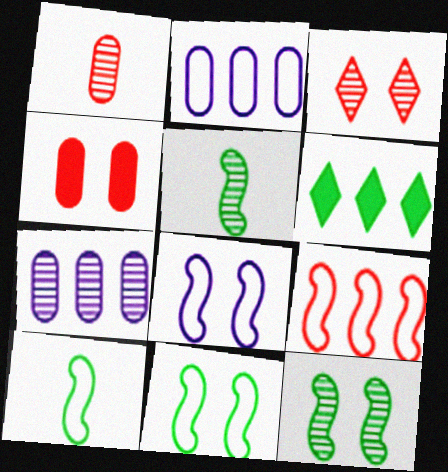[[1, 6, 8], 
[3, 5, 7], 
[6, 7, 9], 
[8, 9, 10]]